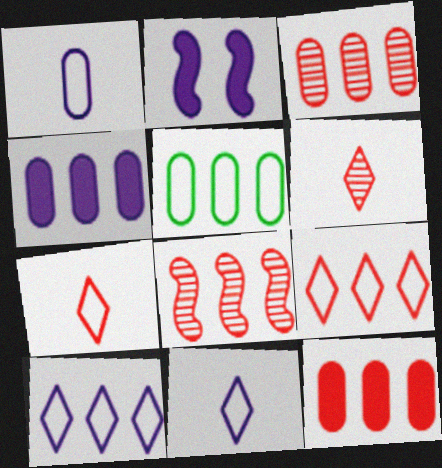[[2, 5, 6], 
[3, 4, 5], 
[8, 9, 12]]